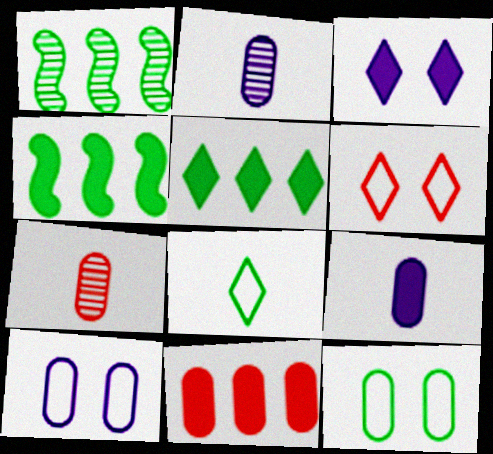[[1, 6, 9], 
[2, 4, 6], 
[2, 11, 12]]